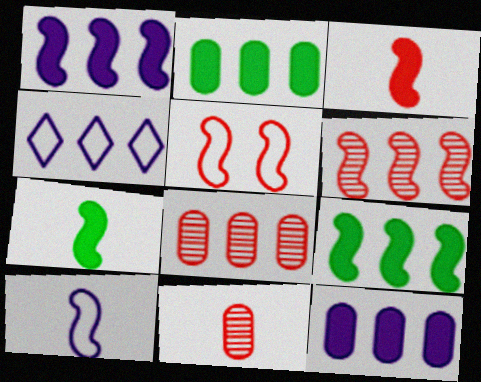[[2, 4, 6], 
[3, 5, 6], 
[4, 8, 9]]